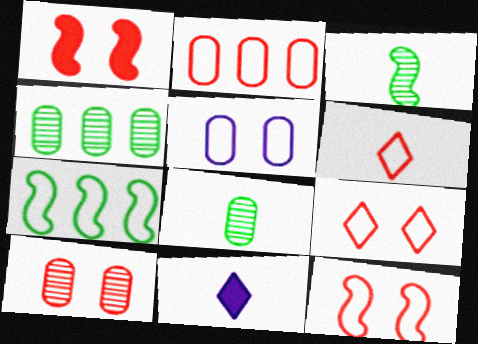[[1, 9, 10], 
[2, 6, 12], 
[4, 11, 12], 
[5, 6, 7], 
[7, 10, 11]]